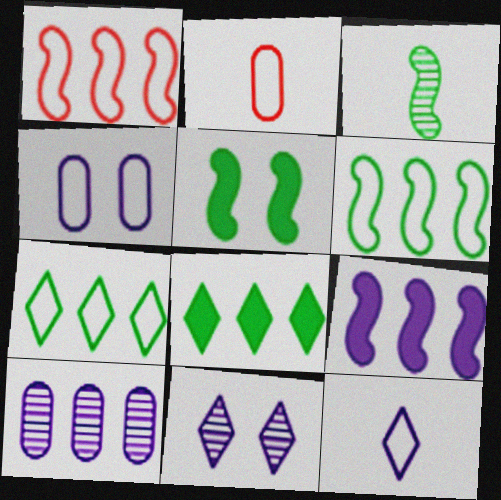[[1, 8, 10], 
[3, 5, 6]]